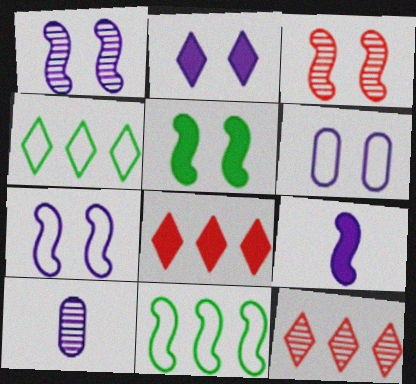[[1, 2, 6], 
[3, 5, 7], 
[3, 9, 11]]